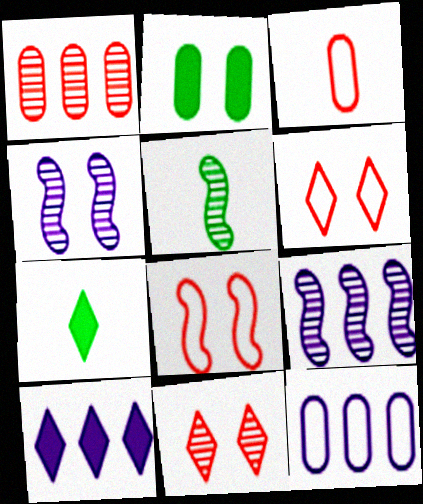[[2, 4, 6], 
[9, 10, 12]]